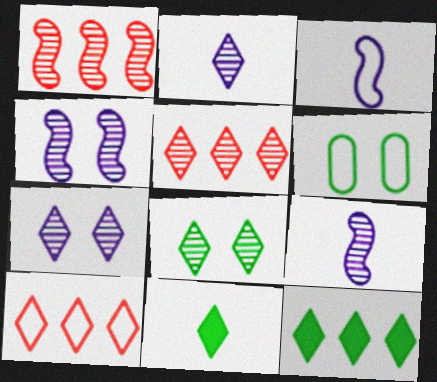[[2, 5, 8], 
[3, 6, 10], 
[7, 10, 11]]